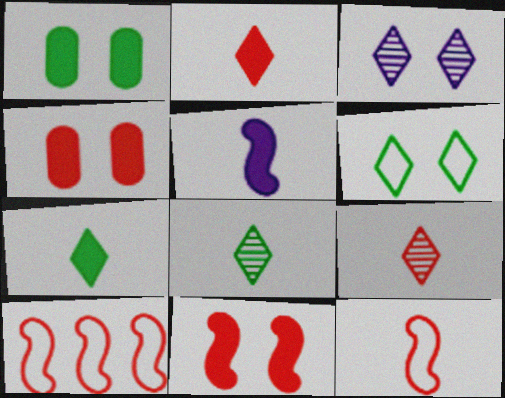[[4, 9, 10]]